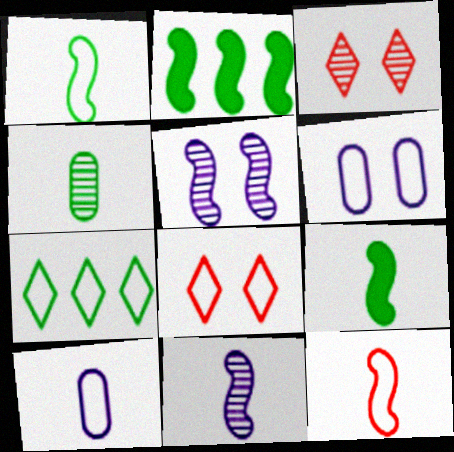[[2, 3, 10], 
[2, 5, 12], 
[6, 7, 12], 
[9, 11, 12]]